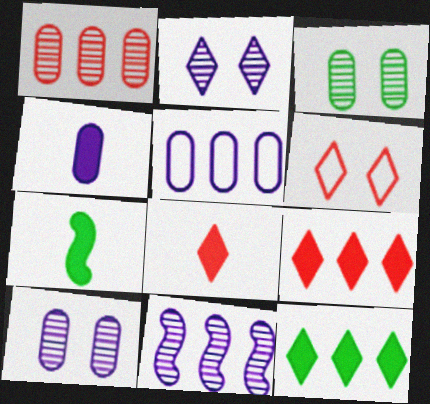[[4, 5, 10], 
[4, 7, 8]]